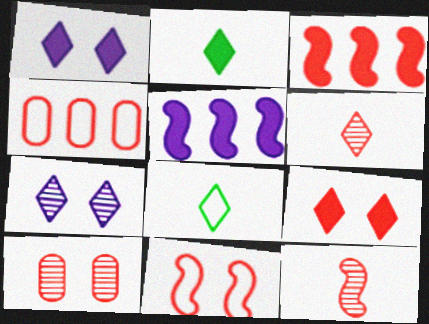[[3, 11, 12], 
[4, 9, 12], 
[5, 8, 10], 
[9, 10, 11]]